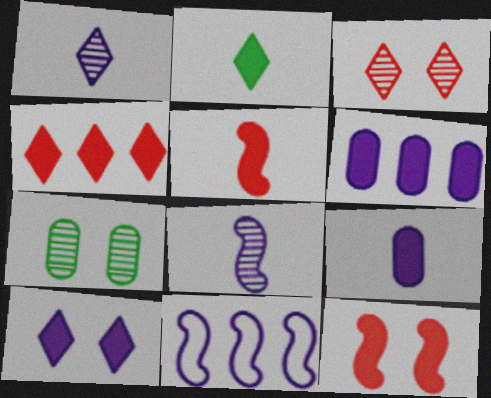[[2, 4, 10], 
[2, 5, 9], 
[2, 6, 12]]